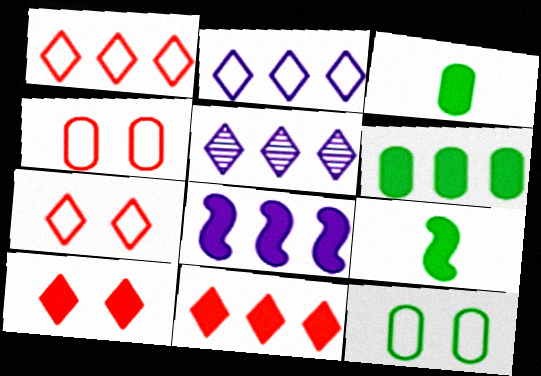[[3, 8, 10], 
[4, 5, 9], 
[6, 8, 11]]